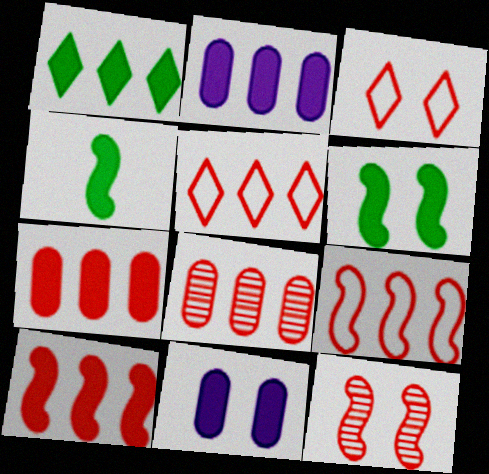[[1, 2, 10], 
[5, 8, 10]]